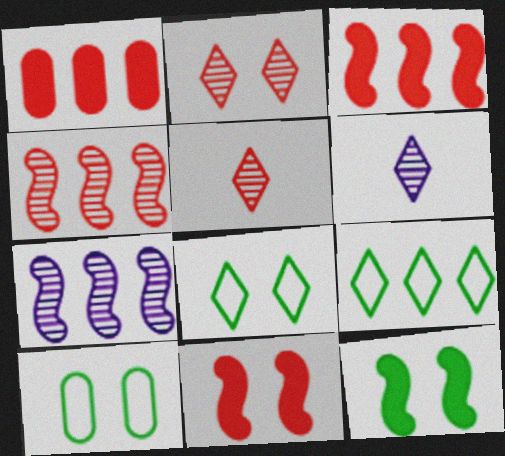[[1, 7, 9], 
[3, 6, 10]]